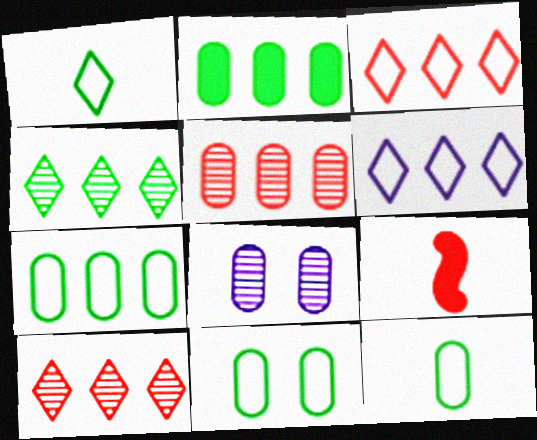[[7, 11, 12]]